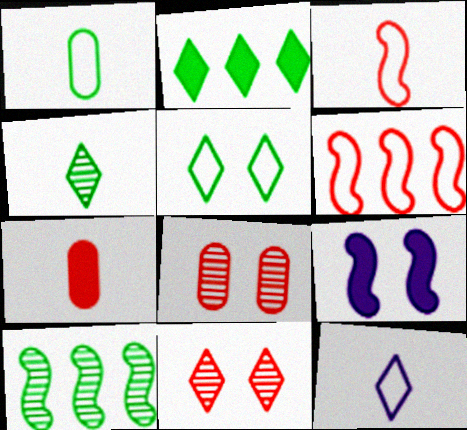[[1, 3, 12], 
[2, 4, 5], 
[2, 7, 9], 
[2, 11, 12], 
[3, 9, 10], 
[5, 8, 9], 
[6, 7, 11]]